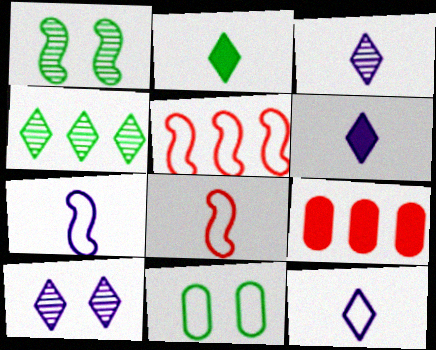[[1, 9, 12], 
[3, 6, 12], 
[5, 11, 12]]